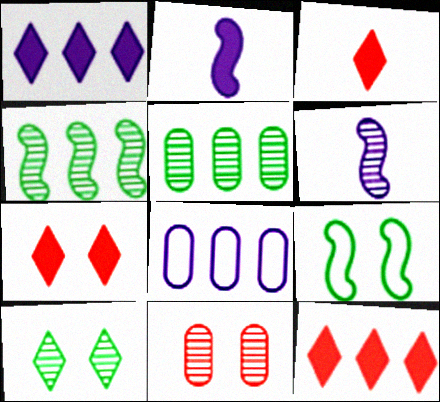[[3, 7, 12], 
[4, 8, 12]]